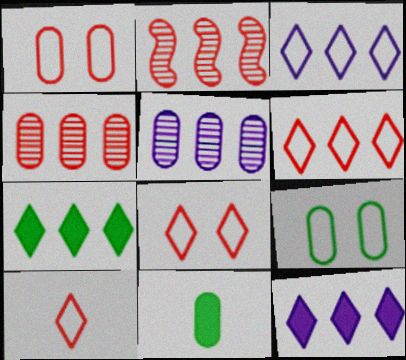[[1, 5, 11], 
[6, 8, 10]]